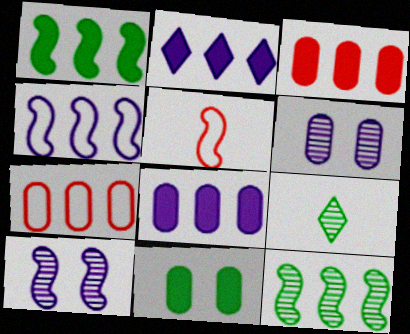[[1, 2, 3], 
[1, 5, 10], 
[2, 7, 12]]